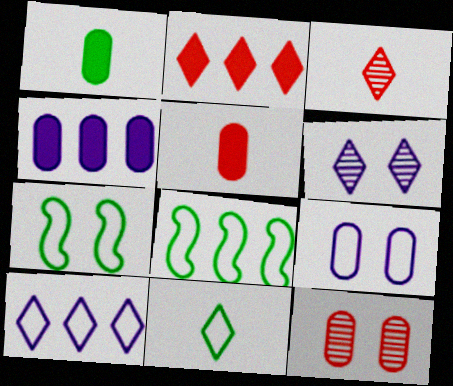[[2, 6, 11], 
[3, 4, 7], 
[5, 6, 8]]